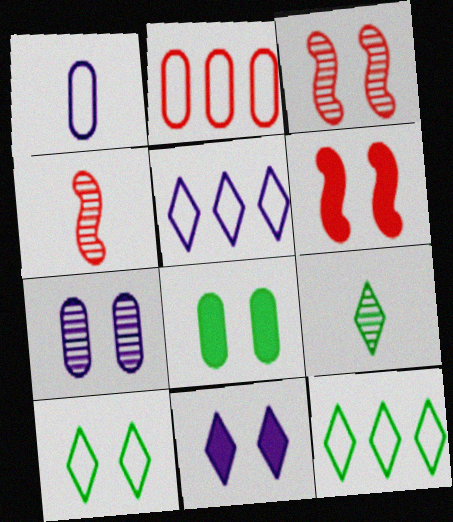[[4, 5, 8], 
[6, 7, 10], 
[6, 8, 11]]